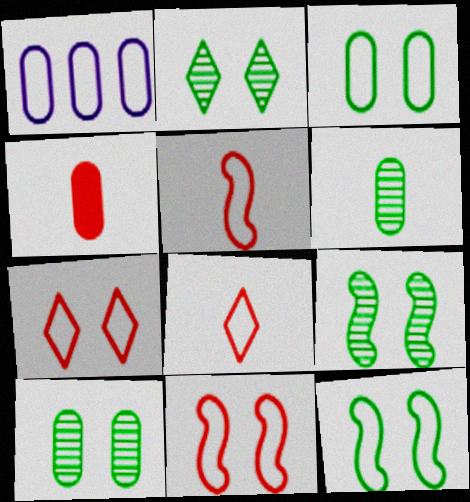[[1, 4, 10], 
[1, 8, 12], 
[2, 9, 10]]